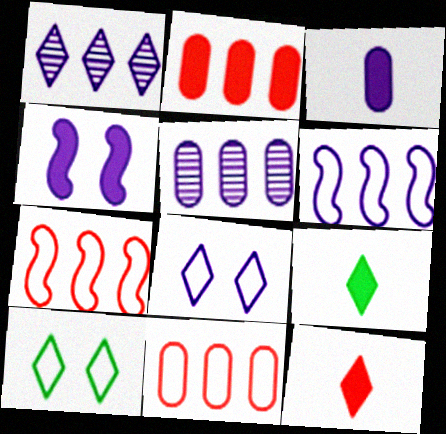[[1, 10, 12], 
[2, 4, 9]]